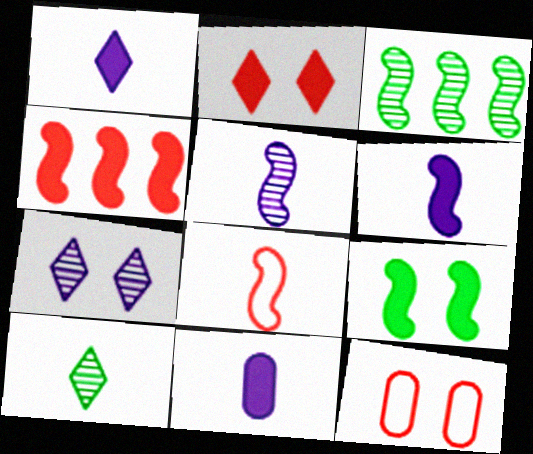[[1, 3, 12], 
[1, 6, 11], 
[4, 6, 9], 
[7, 9, 12], 
[8, 10, 11]]